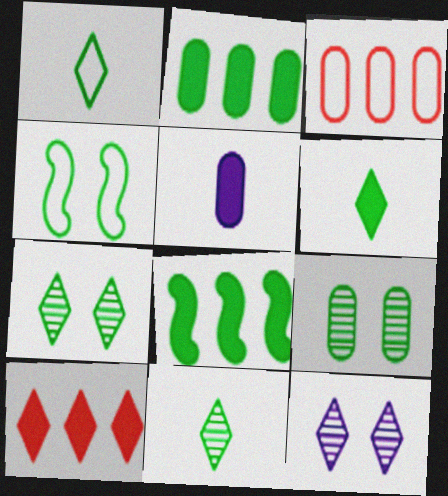[[1, 6, 11], 
[1, 8, 9], 
[1, 10, 12], 
[2, 4, 11], 
[3, 5, 9]]